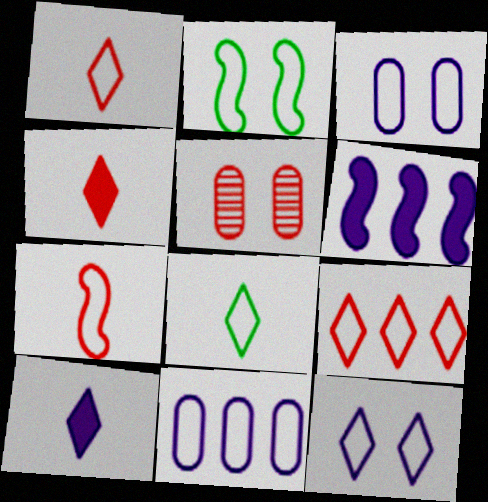[[1, 2, 11], 
[5, 6, 8], 
[8, 9, 12]]